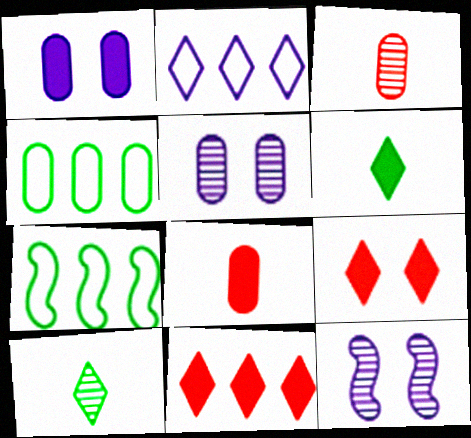[[1, 3, 4], 
[2, 9, 10], 
[4, 5, 8]]